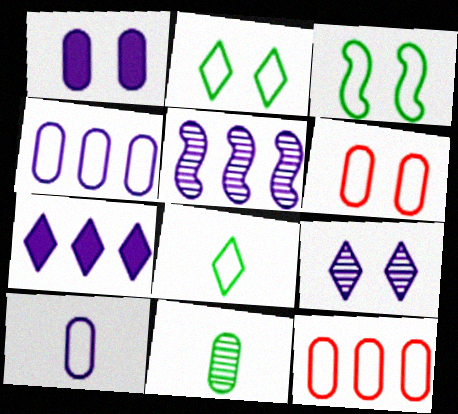[[1, 11, 12], 
[4, 5, 7]]